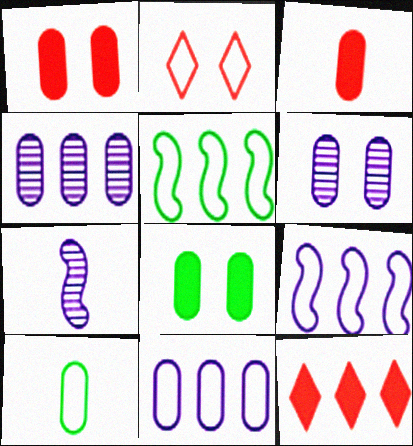[[1, 4, 10], 
[2, 9, 10], 
[4, 5, 12]]